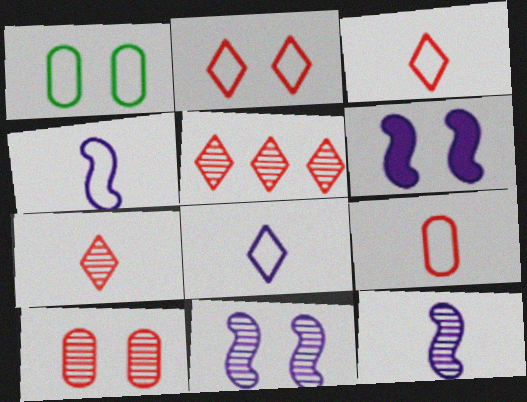[]